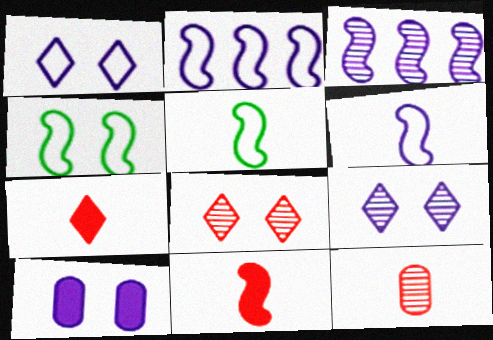[[3, 4, 11], 
[4, 8, 10]]